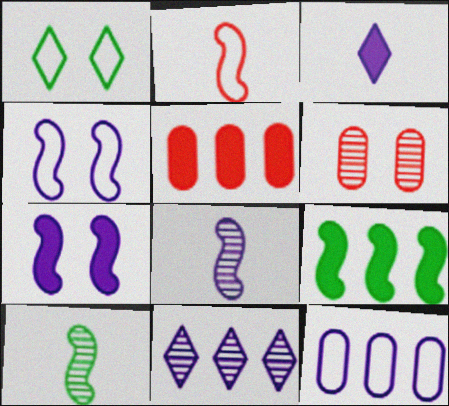[[1, 2, 12], 
[1, 5, 8], 
[1, 6, 7], 
[6, 10, 11]]